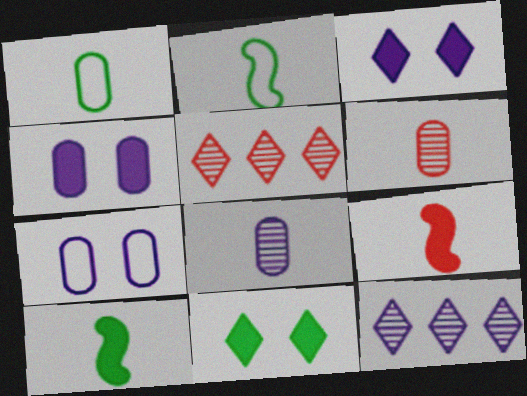[[2, 4, 5], 
[5, 7, 10]]